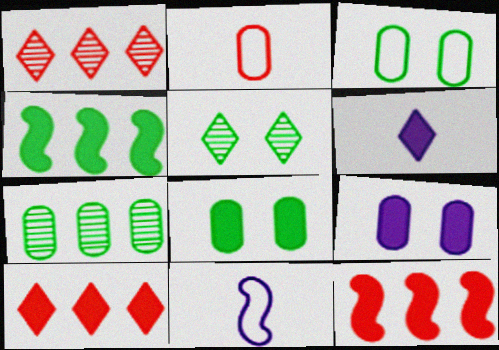[[1, 8, 11], 
[2, 7, 9], 
[6, 8, 12]]